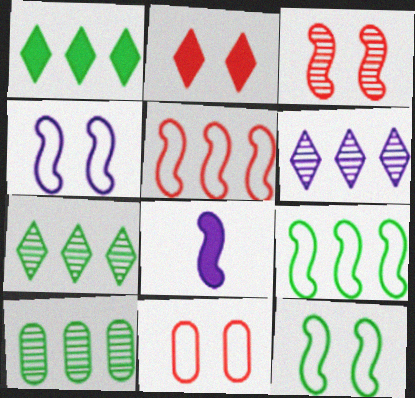[[1, 9, 10], 
[2, 3, 11], 
[3, 8, 9], 
[7, 8, 11]]